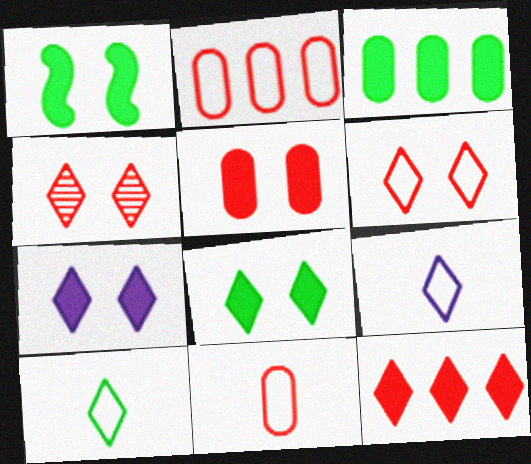[[1, 5, 7]]